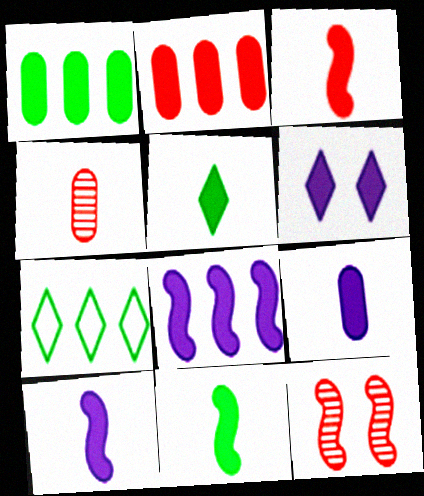[[1, 3, 6], 
[2, 6, 11], 
[3, 5, 9], 
[3, 10, 11], 
[6, 8, 9], 
[7, 9, 12]]